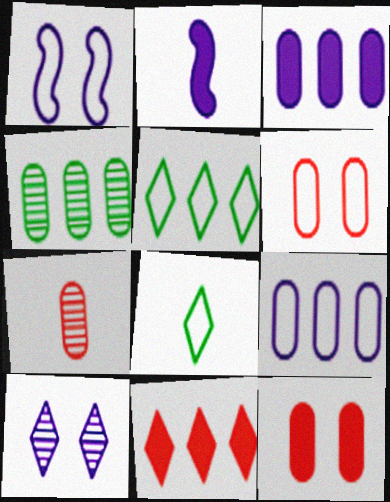[[2, 7, 8], 
[2, 9, 10], 
[8, 10, 11]]